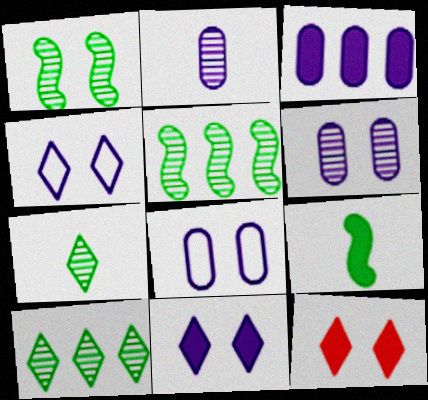[[1, 8, 12], 
[2, 3, 8], 
[3, 9, 12]]